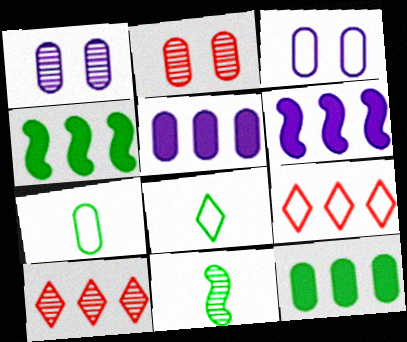[[1, 10, 11], 
[2, 5, 7], 
[2, 6, 8]]